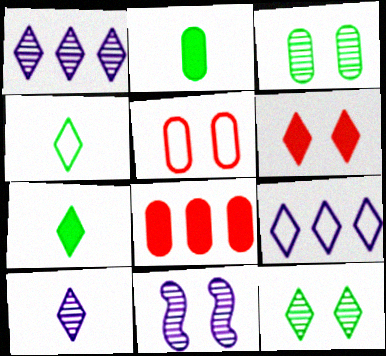[[1, 4, 6], 
[4, 8, 11]]